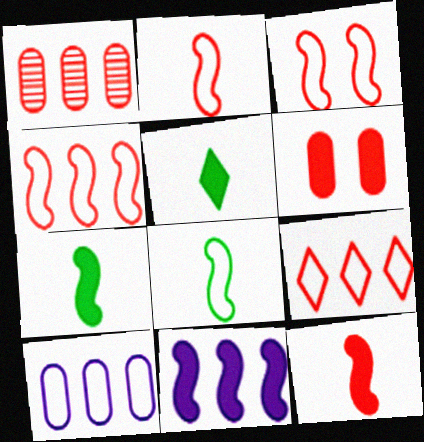[[2, 3, 4], 
[5, 6, 11]]